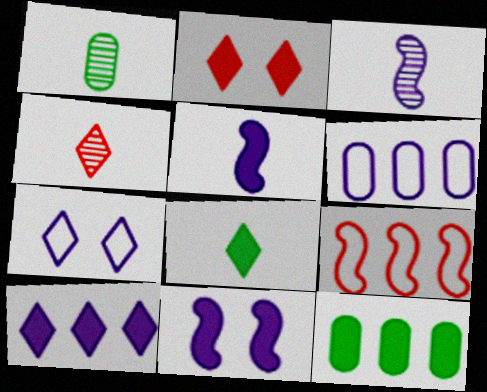[[1, 3, 4], 
[2, 5, 12], 
[2, 8, 10]]